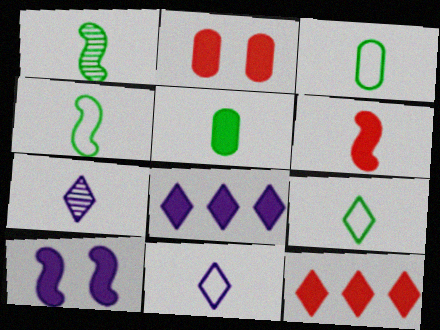[[1, 5, 9], 
[2, 6, 12], 
[3, 4, 9], 
[3, 6, 7], 
[5, 10, 12]]